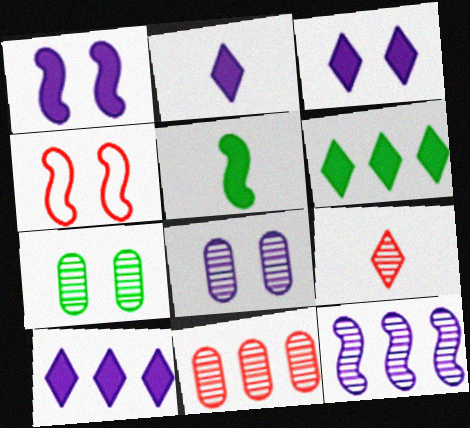[[2, 3, 10], 
[3, 4, 7], 
[4, 5, 12], 
[7, 9, 12]]